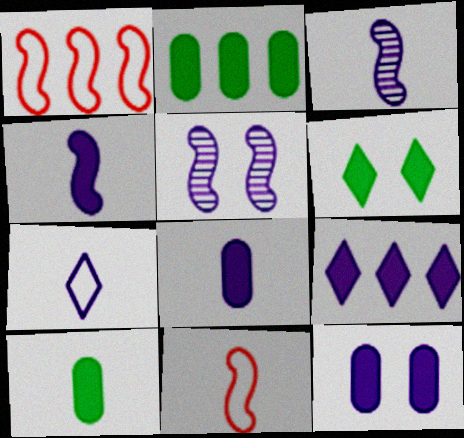[[3, 7, 8], 
[4, 9, 12]]